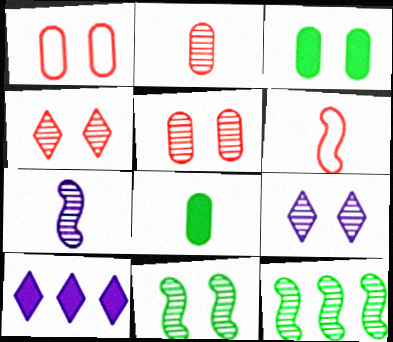[[2, 9, 12], 
[5, 9, 11]]